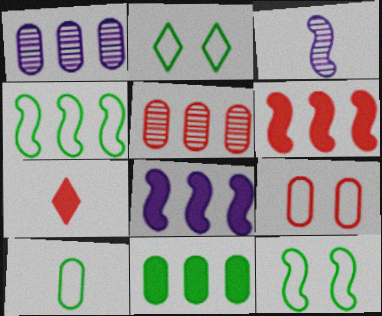[[1, 7, 12], 
[2, 4, 10], 
[3, 6, 12], 
[3, 7, 10]]